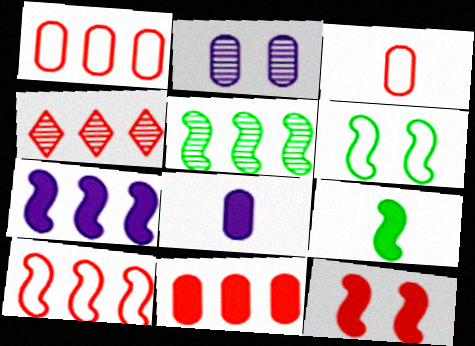[[3, 4, 12], 
[4, 6, 8], 
[4, 10, 11], 
[5, 6, 9], 
[5, 7, 10], 
[7, 9, 12]]